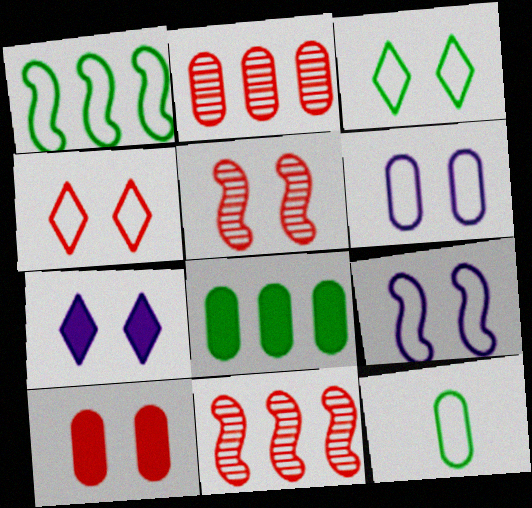[[1, 3, 12], 
[4, 5, 10], 
[7, 11, 12]]